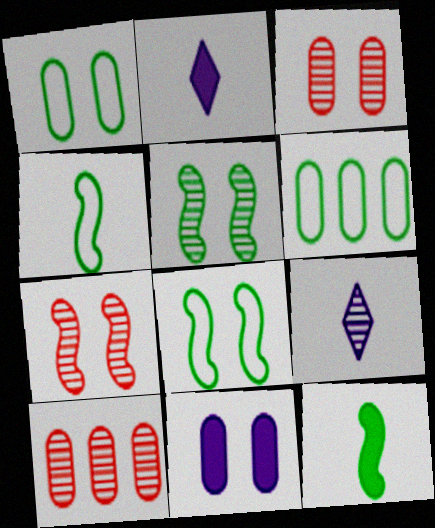[[1, 3, 11], 
[2, 6, 7], 
[2, 8, 10], 
[5, 9, 10]]